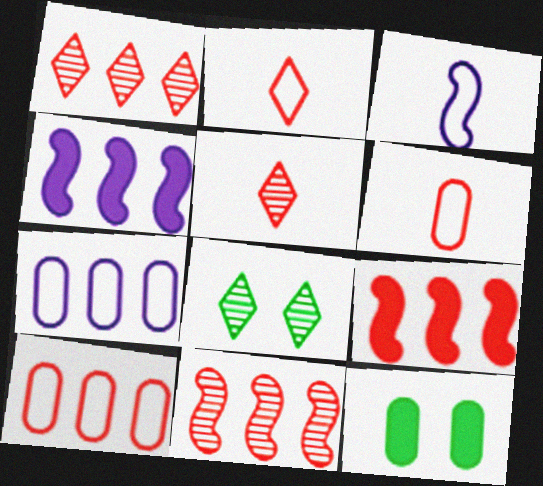[[1, 3, 12], 
[1, 9, 10], 
[4, 6, 8]]